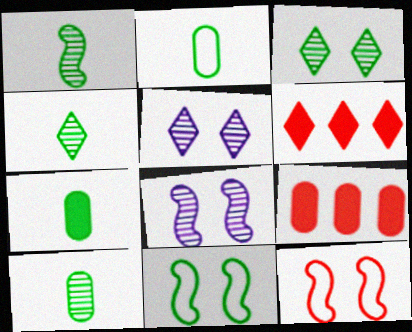[[1, 4, 10], 
[2, 6, 8], 
[2, 7, 10]]